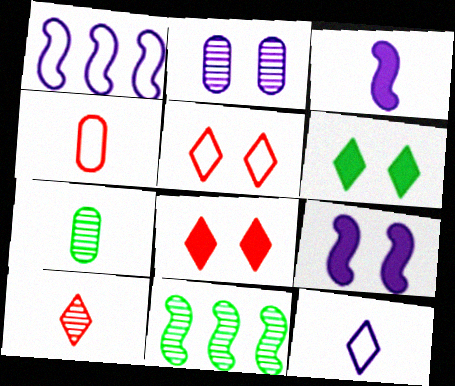[[1, 7, 8], 
[2, 10, 11]]